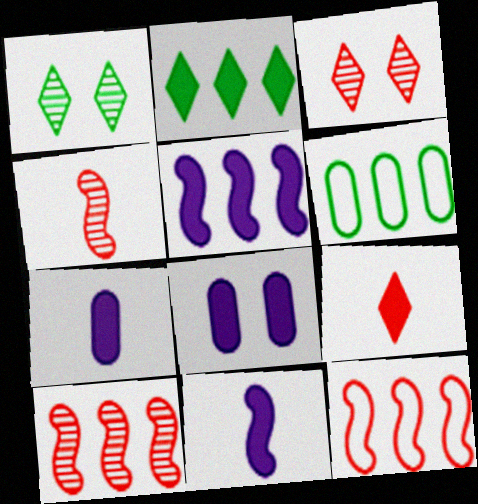[[1, 7, 12], 
[3, 6, 11]]